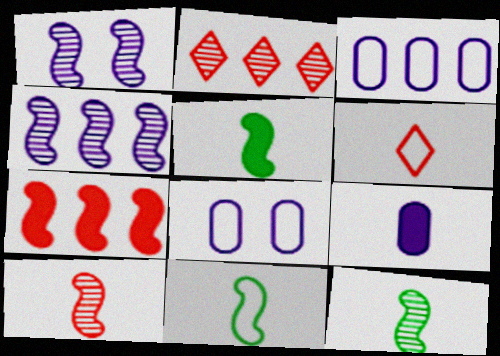[[1, 7, 11], 
[2, 5, 8], 
[5, 11, 12], 
[6, 9, 12]]